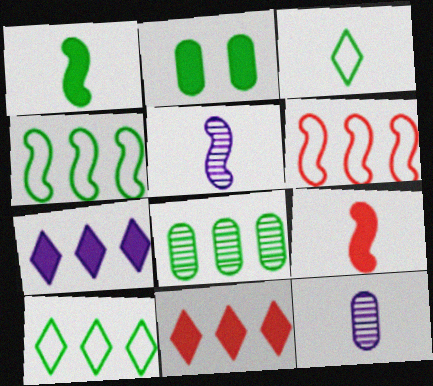[[2, 7, 9], 
[3, 9, 12], 
[6, 7, 8]]